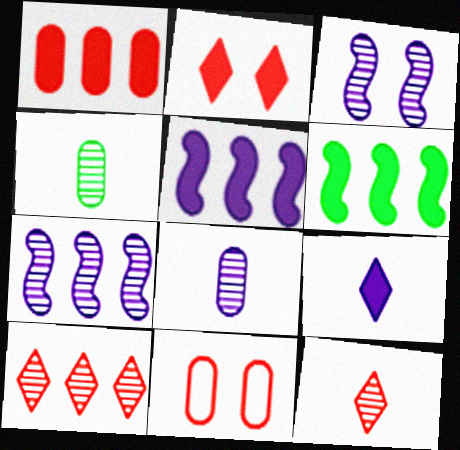[[3, 4, 10]]